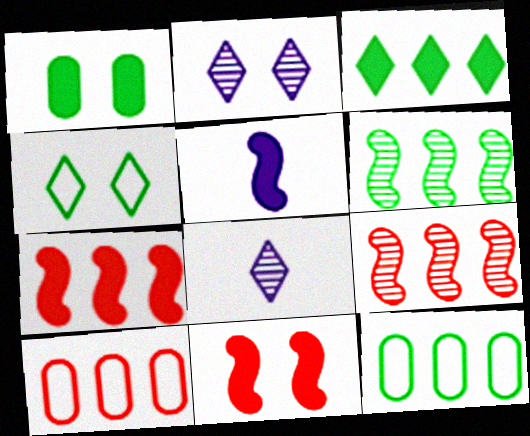[[3, 6, 12], 
[8, 11, 12]]